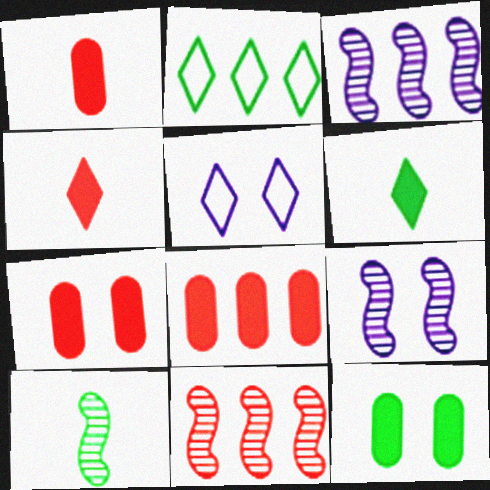[[1, 2, 9], 
[1, 7, 8], 
[2, 3, 8], 
[2, 10, 12], 
[5, 8, 10], 
[9, 10, 11]]